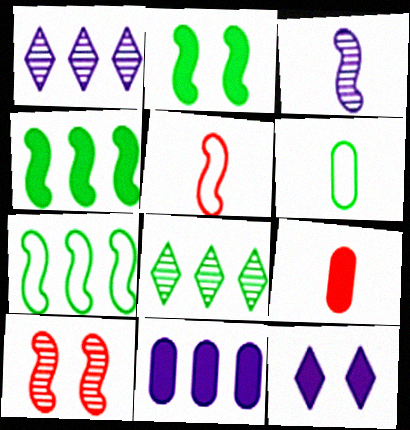[[2, 6, 8], 
[4, 9, 12]]